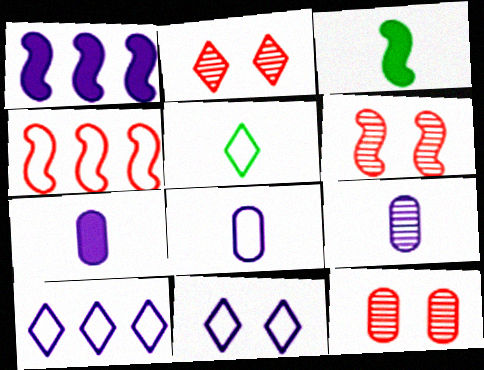[[1, 5, 12], 
[1, 9, 11], 
[2, 6, 12], 
[3, 10, 12], 
[7, 8, 9]]